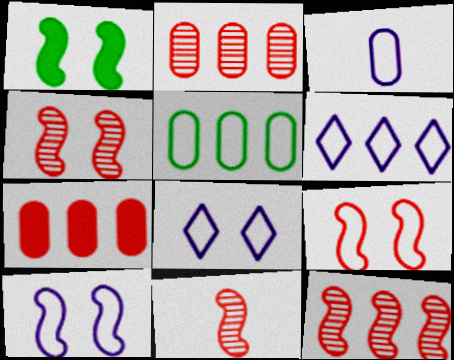[[1, 4, 10], 
[3, 6, 10], 
[4, 11, 12]]